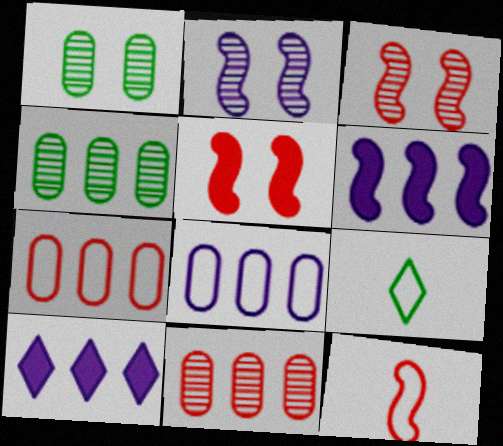[[1, 10, 12]]